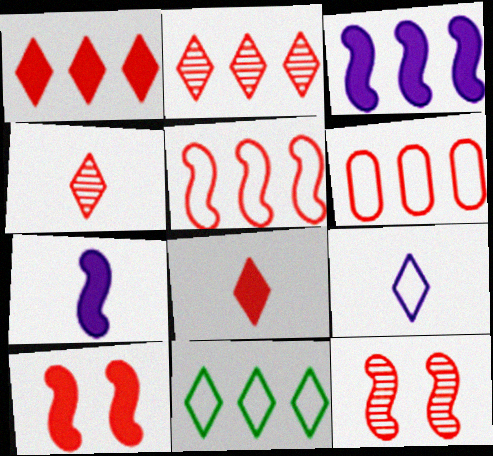[[4, 6, 10], 
[6, 8, 12]]